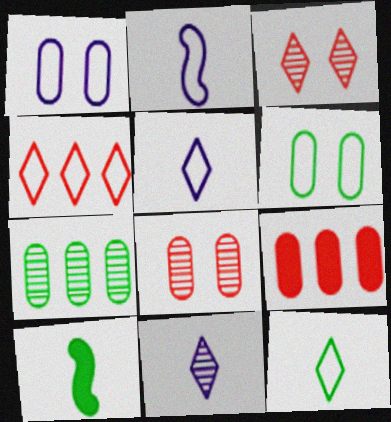[[2, 4, 6]]